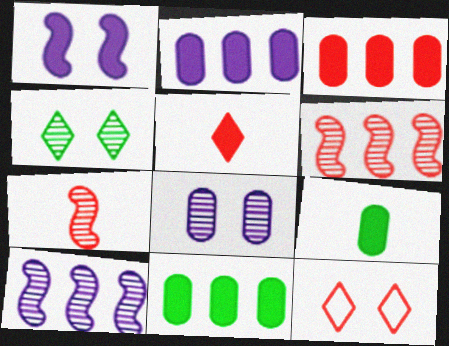[[1, 5, 11], 
[2, 3, 11], 
[3, 7, 12], 
[9, 10, 12]]